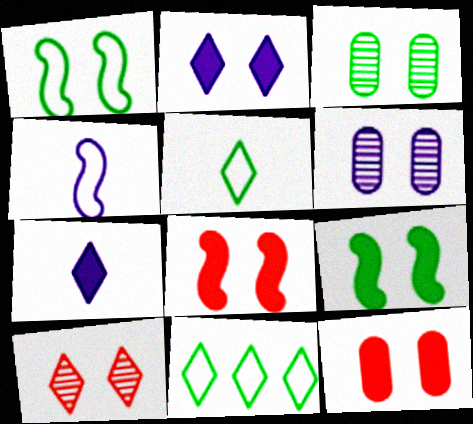[[2, 9, 12], 
[7, 10, 11]]